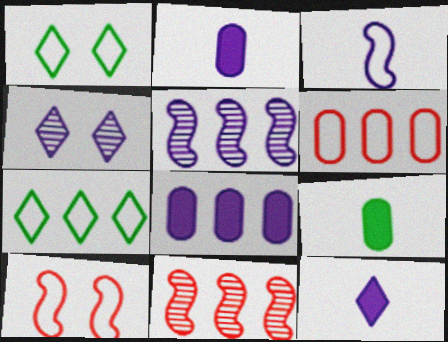[[1, 2, 11], 
[1, 3, 6], 
[3, 4, 8], 
[7, 8, 11]]